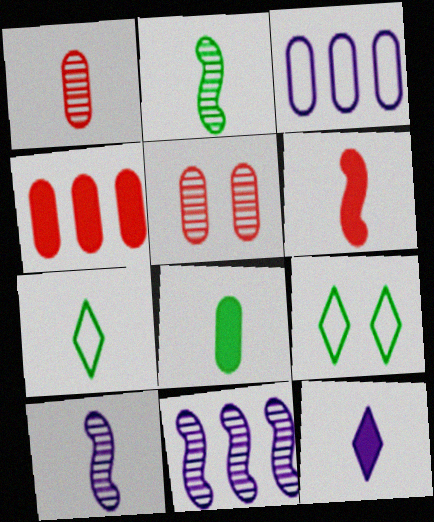[[2, 7, 8], 
[3, 5, 8], 
[4, 9, 10], 
[6, 8, 12]]